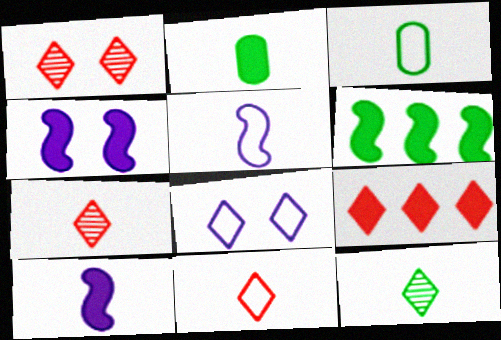[[1, 9, 11], 
[2, 4, 9], 
[2, 5, 7], 
[3, 5, 11], 
[3, 7, 10], 
[8, 9, 12]]